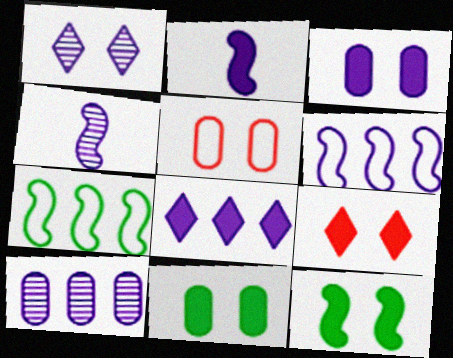[[1, 4, 10], 
[1, 5, 12], 
[2, 3, 8], 
[3, 9, 12], 
[6, 8, 10]]